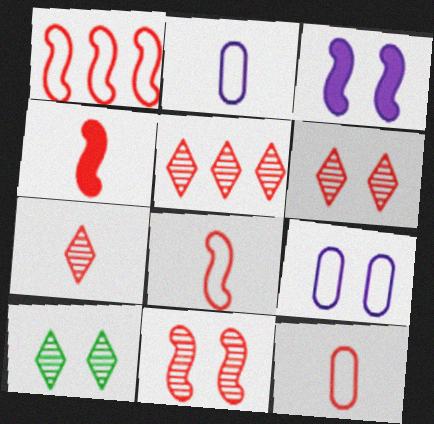[[1, 4, 11], 
[4, 7, 12], 
[5, 6, 7]]